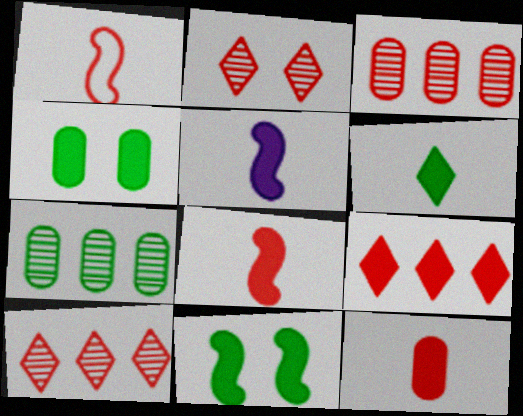[[4, 5, 9], 
[5, 6, 12]]